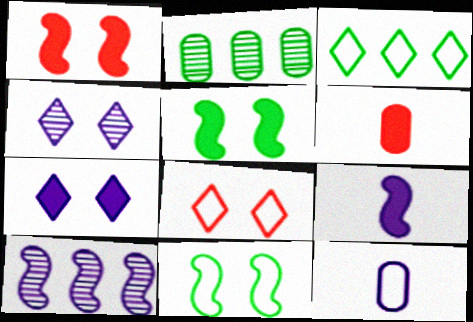[[2, 8, 9], 
[7, 10, 12]]